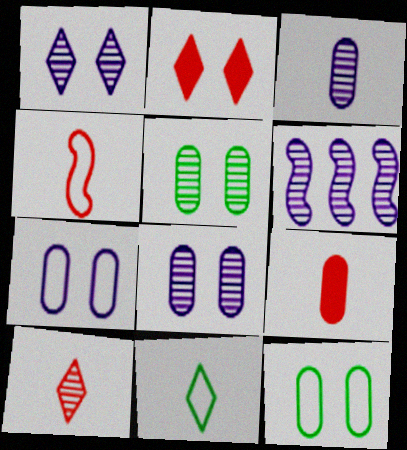[[1, 3, 6], 
[4, 9, 10], 
[5, 6, 10]]